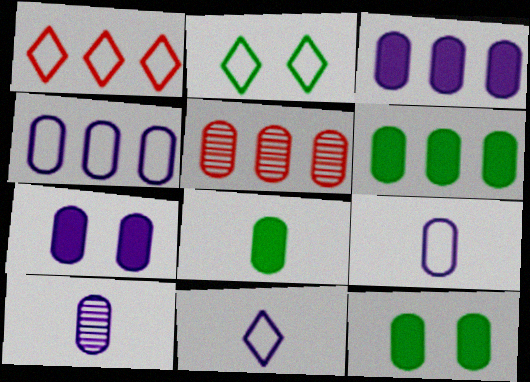[[1, 2, 11], 
[4, 5, 6], 
[4, 7, 10], 
[5, 9, 12], 
[6, 8, 12]]